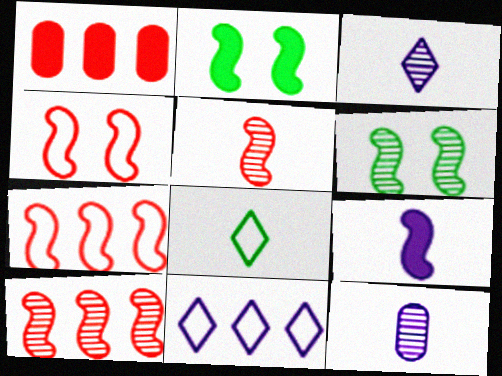[[6, 7, 9]]